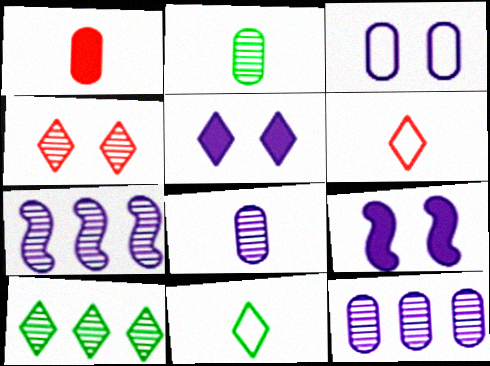[[2, 4, 7], 
[5, 6, 10]]